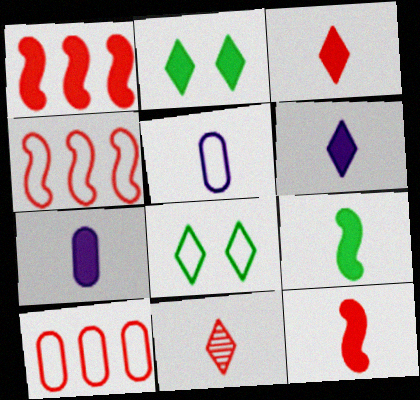[[1, 2, 7], 
[3, 7, 9], 
[4, 5, 8], 
[5, 9, 11]]